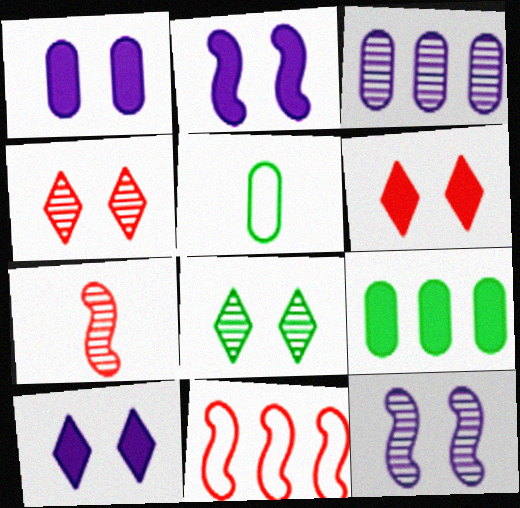[[1, 2, 10], 
[3, 7, 8]]